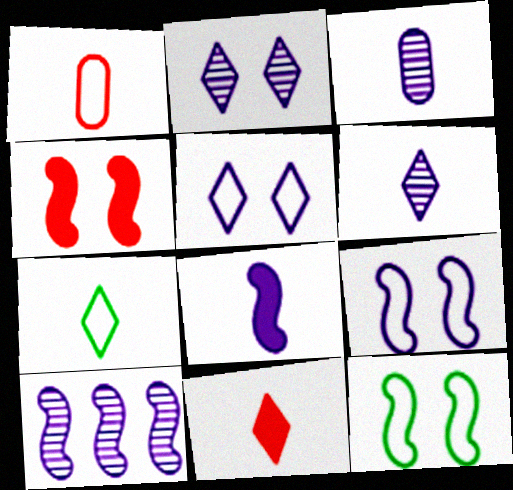[[2, 3, 10], 
[6, 7, 11], 
[8, 9, 10]]